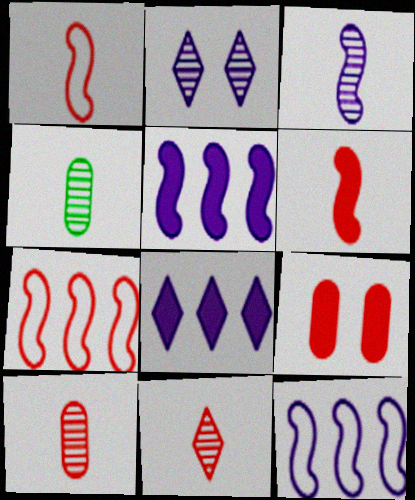[[3, 4, 11], 
[7, 9, 11]]